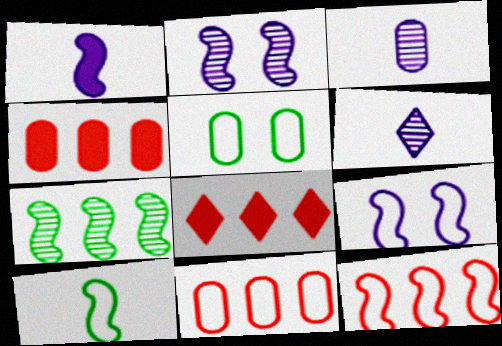[[3, 4, 5], 
[9, 10, 12]]